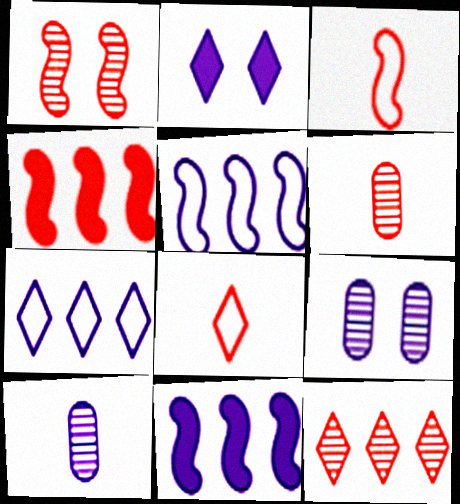[[1, 3, 4], 
[1, 6, 12], 
[2, 5, 10]]